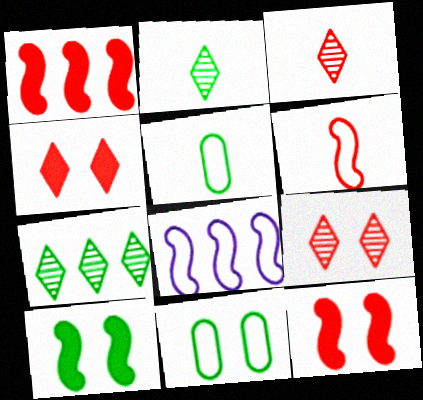[[5, 7, 10]]